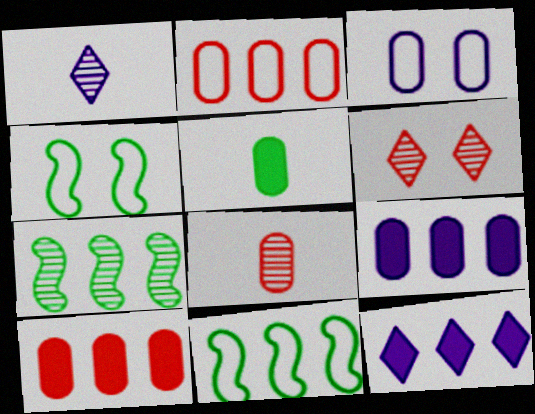[[1, 4, 10], 
[2, 7, 12], 
[4, 8, 12]]